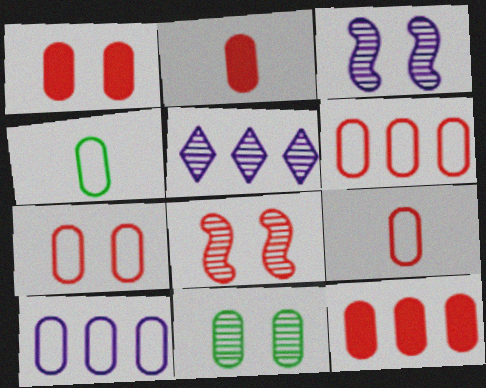[[1, 2, 12], 
[2, 10, 11], 
[4, 7, 10], 
[6, 7, 9]]